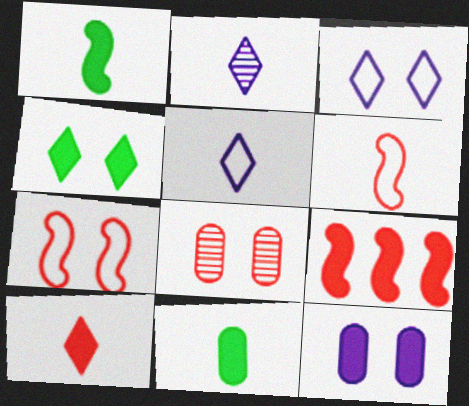[[2, 6, 11]]